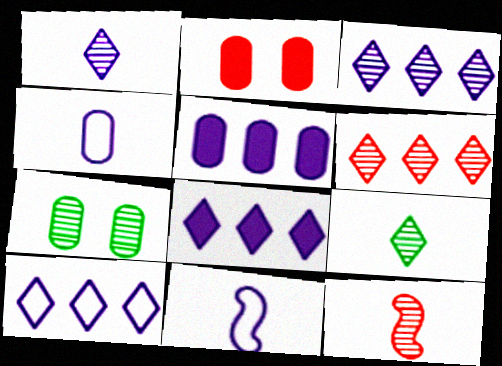[[3, 7, 12], 
[3, 8, 10]]